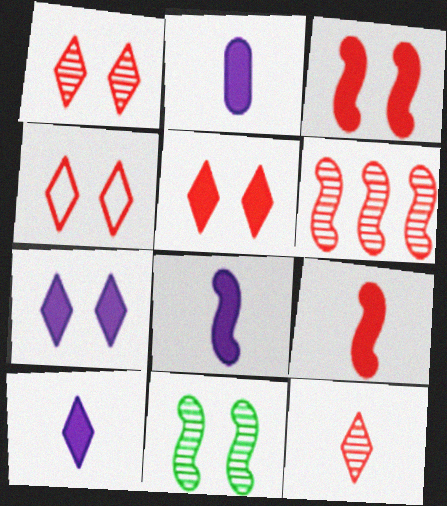[[1, 4, 5], 
[2, 8, 10]]